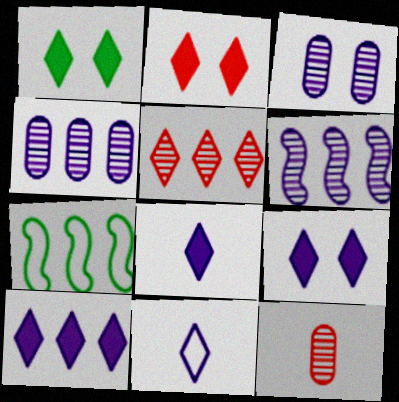[[1, 2, 9], 
[1, 5, 11], 
[7, 9, 12], 
[8, 9, 10]]